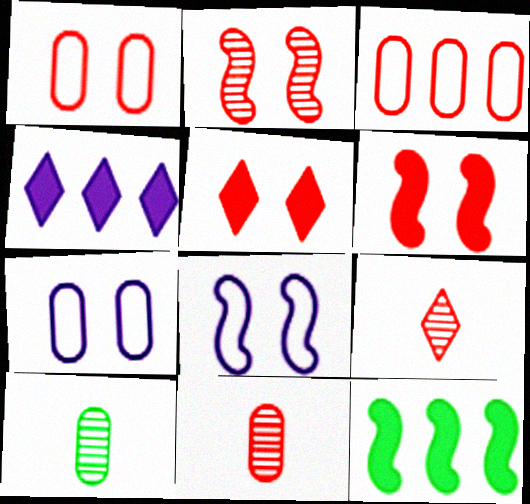[[1, 2, 5], 
[3, 6, 9], 
[7, 9, 12]]